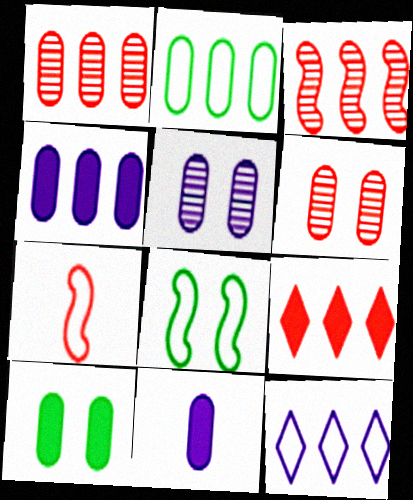[[1, 2, 4], 
[2, 6, 11], 
[6, 7, 9]]